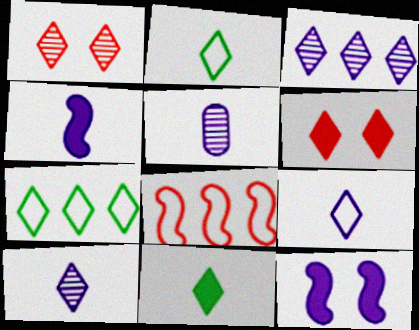[[2, 3, 6], 
[4, 5, 9], 
[6, 7, 10]]